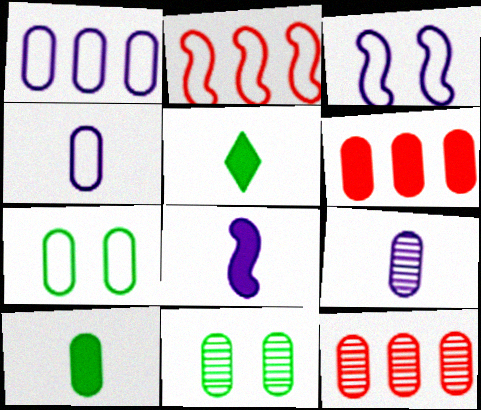[[3, 5, 12], 
[4, 6, 11], 
[6, 7, 9], 
[9, 11, 12]]